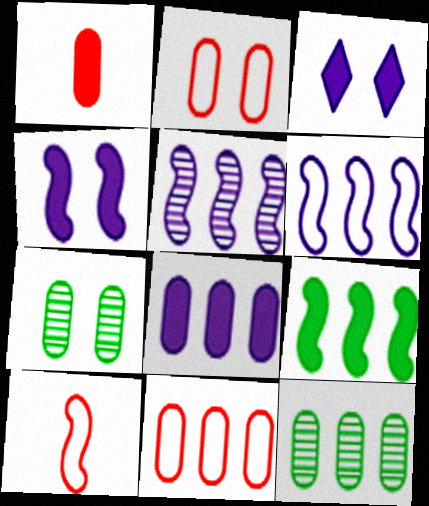[[1, 3, 9], 
[3, 10, 12], 
[8, 11, 12]]